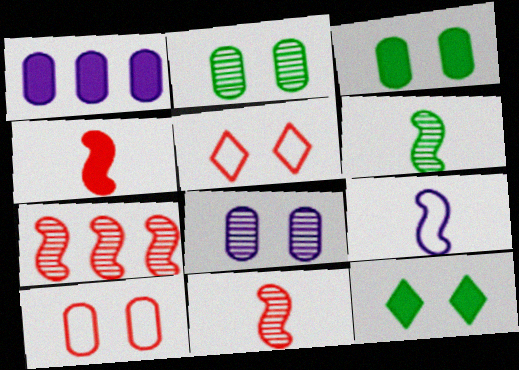[[1, 4, 12], 
[1, 5, 6], 
[3, 8, 10], 
[4, 6, 9]]